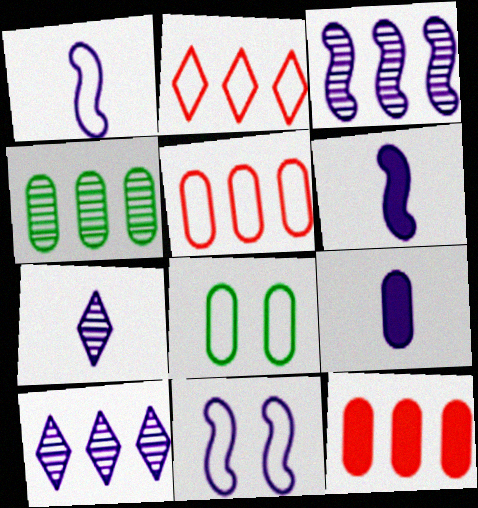[[1, 2, 8], 
[1, 7, 9], 
[3, 6, 11], 
[9, 10, 11]]